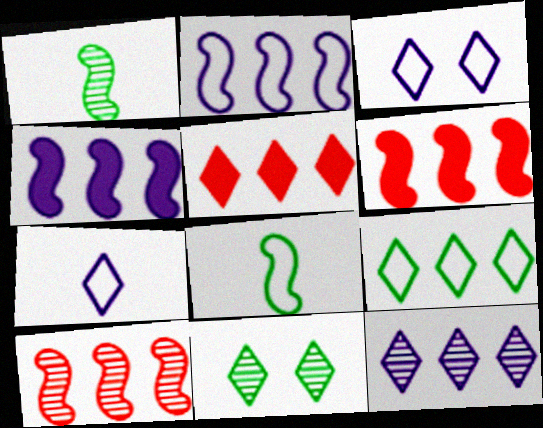[[5, 7, 11], 
[5, 9, 12]]